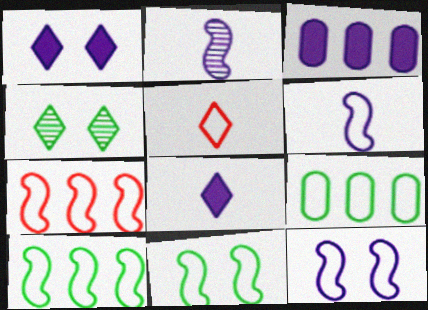[[5, 9, 12], 
[6, 7, 11]]